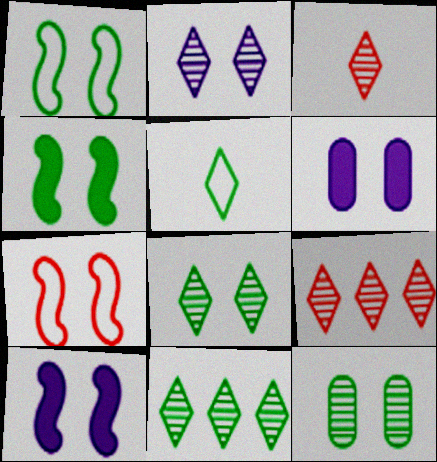[[2, 3, 11], 
[6, 7, 8]]